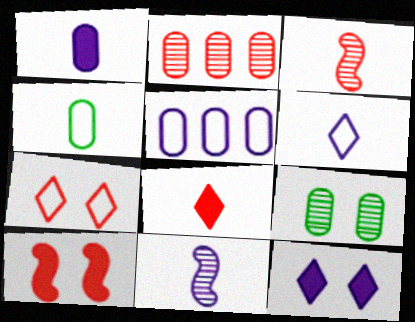[[1, 6, 11], 
[4, 8, 11], 
[5, 11, 12]]